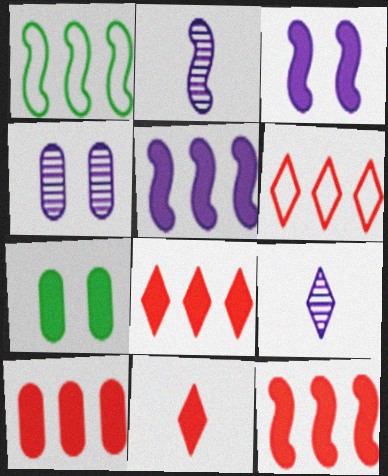[[1, 4, 11], 
[2, 6, 7], 
[5, 7, 11], 
[8, 10, 12]]